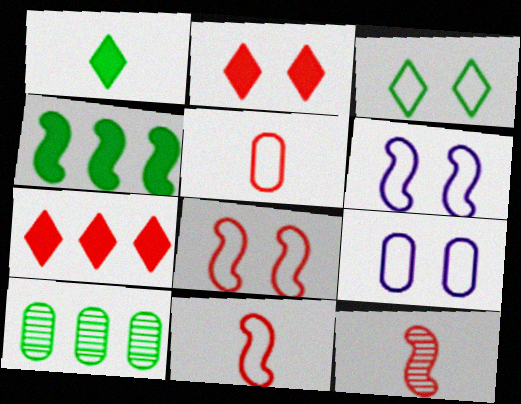[[3, 8, 9], 
[4, 6, 12]]